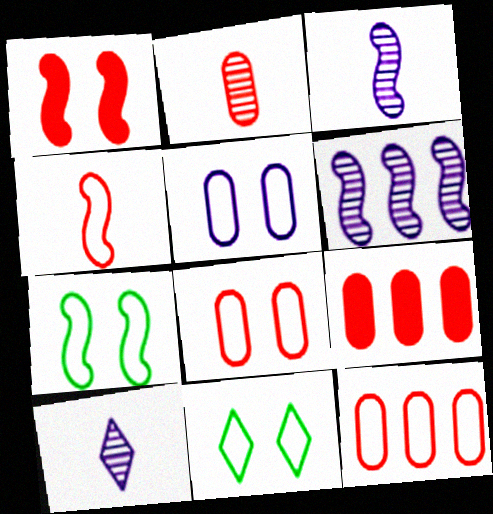[[2, 8, 9], 
[3, 9, 11], 
[7, 9, 10]]